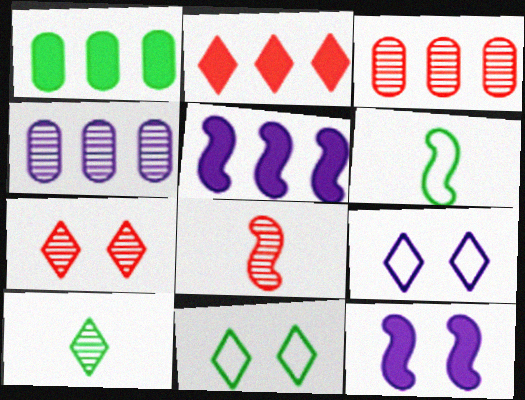[[1, 2, 5], 
[1, 8, 9], 
[2, 9, 10], 
[3, 7, 8]]